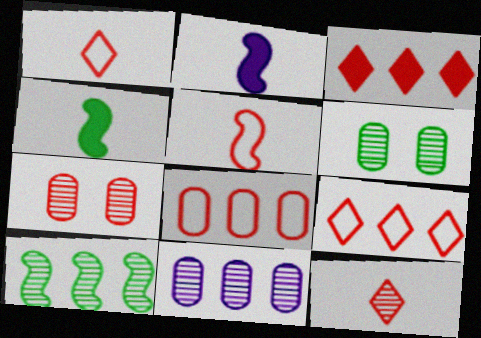[[2, 6, 9], 
[3, 5, 7]]